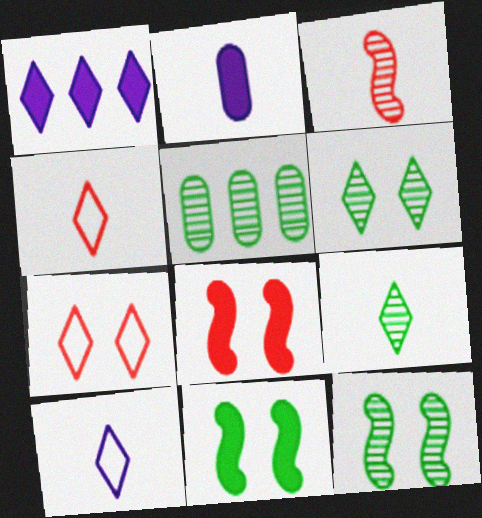[[1, 4, 6], 
[1, 7, 9], 
[5, 8, 10], 
[5, 9, 12]]